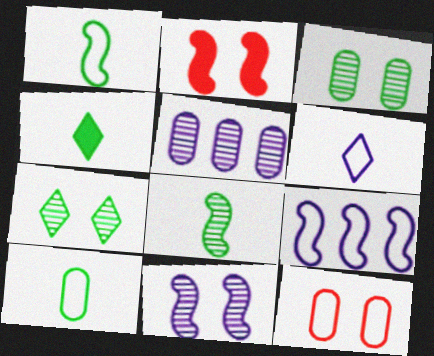[[2, 8, 9], 
[4, 8, 10]]